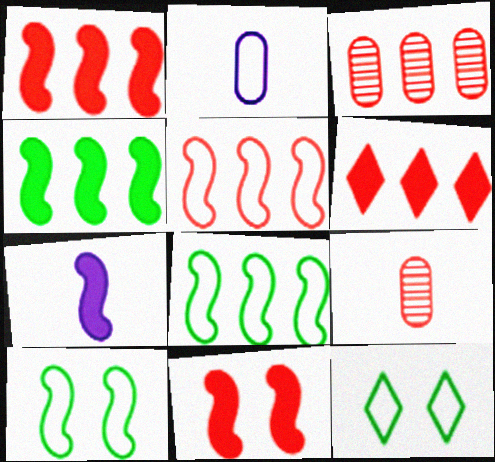[[2, 5, 12], 
[3, 5, 6], 
[3, 7, 12], 
[4, 7, 11]]